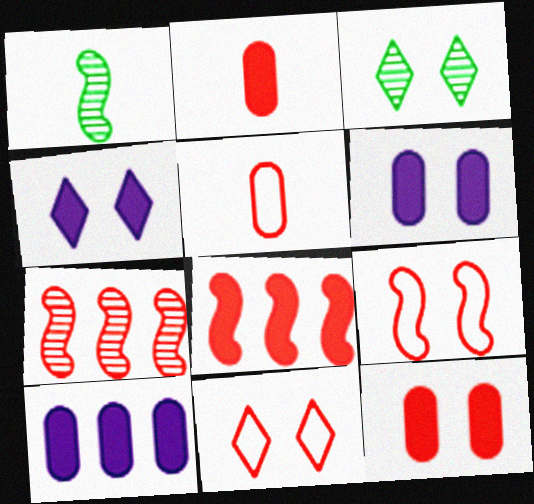[[1, 10, 11], 
[2, 7, 11], 
[3, 4, 11], 
[3, 6, 9]]